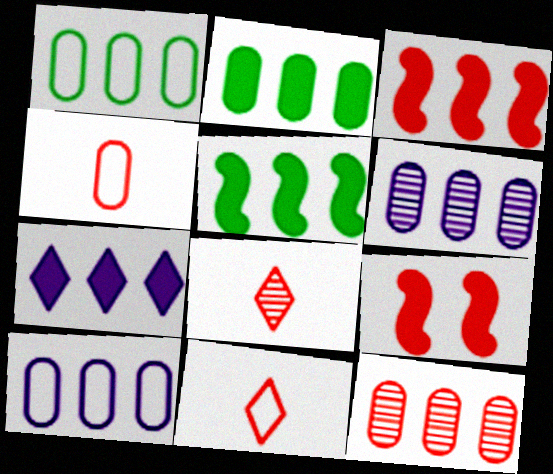[[2, 3, 7], 
[2, 10, 12], 
[9, 11, 12]]